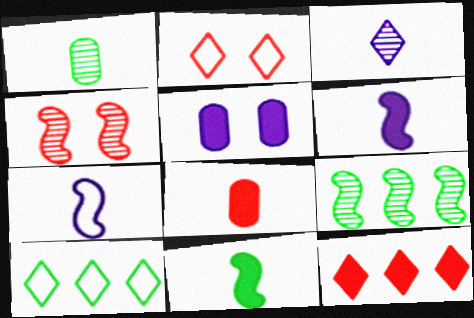[[5, 11, 12]]